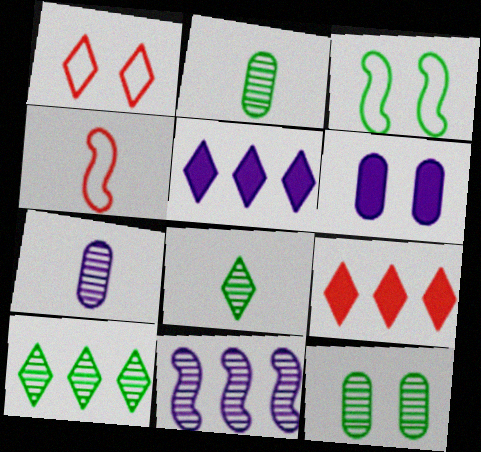[[1, 5, 8], 
[3, 7, 9], 
[4, 5, 12], 
[4, 6, 10]]